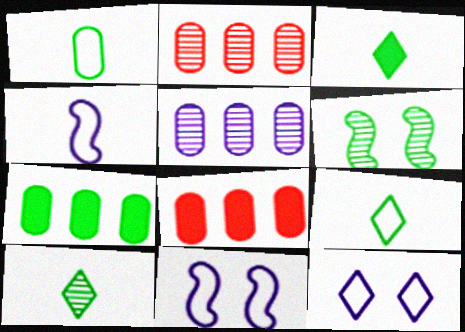[[2, 3, 11], 
[3, 9, 10], 
[6, 7, 9], 
[8, 10, 11]]